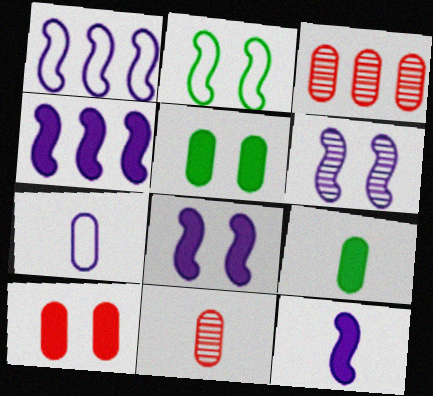[[1, 6, 12], 
[3, 5, 7], 
[4, 8, 12], 
[7, 9, 11]]